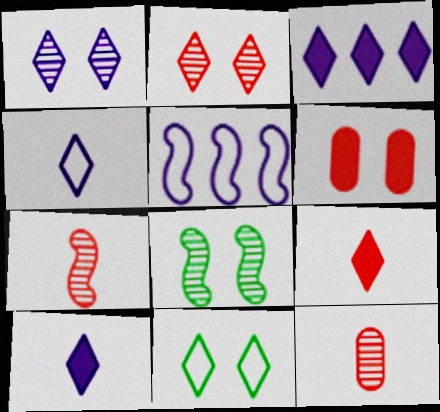[[1, 3, 4]]